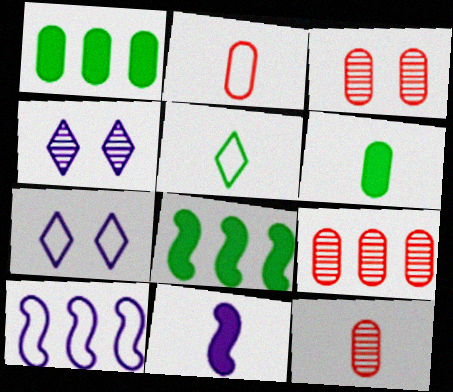[[2, 4, 8], 
[3, 9, 12], 
[5, 11, 12], 
[7, 8, 12]]